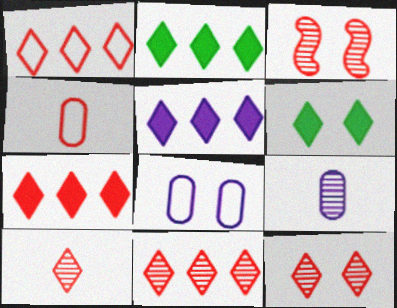[[1, 7, 11], 
[2, 5, 7], 
[3, 4, 7], 
[3, 6, 8], 
[10, 11, 12]]